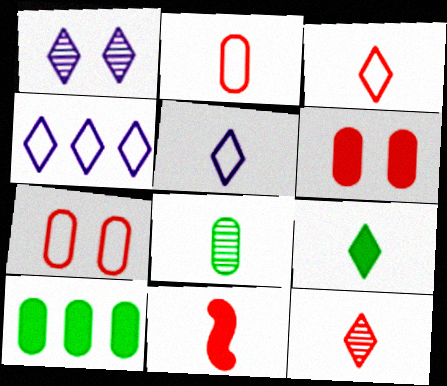[[2, 11, 12], 
[5, 8, 11], 
[5, 9, 12]]